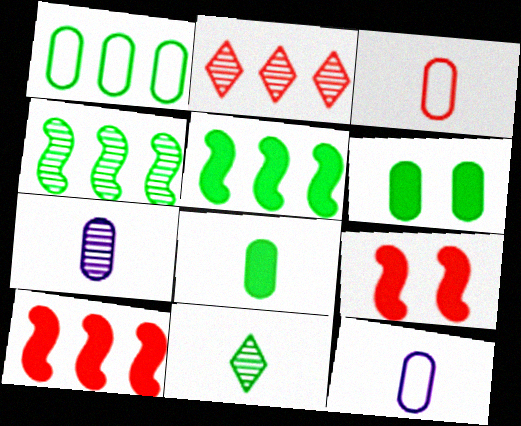[[2, 3, 9], 
[3, 7, 8]]